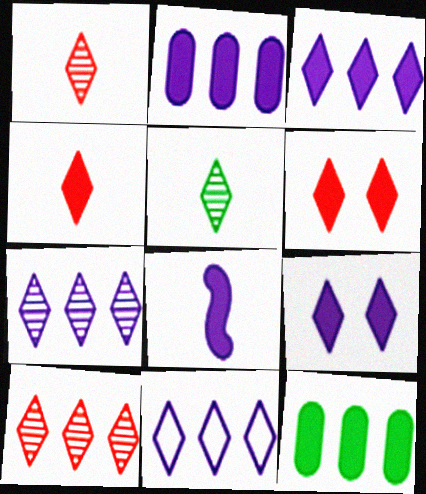[[2, 8, 9], 
[3, 7, 11], 
[5, 6, 11], 
[6, 8, 12]]